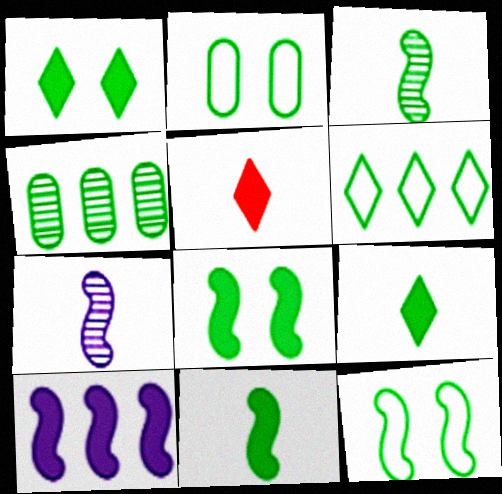[[4, 9, 12]]